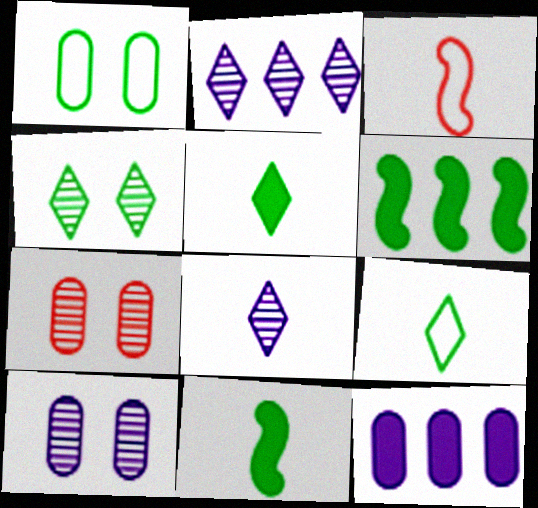[[3, 4, 12]]